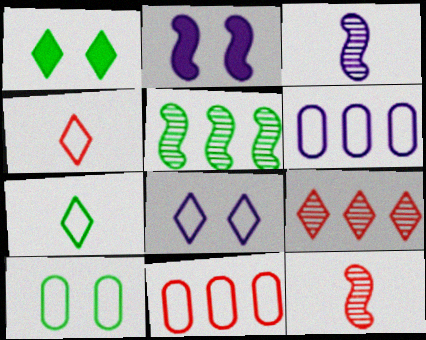[[1, 3, 11], 
[1, 6, 12]]